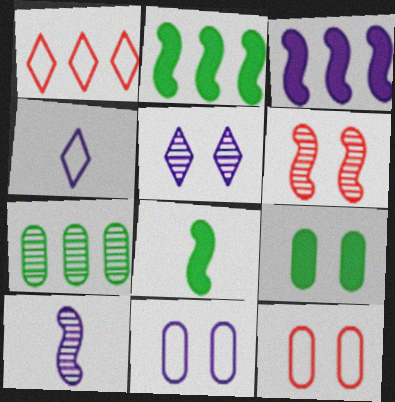[[1, 3, 7], 
[1, 9, 10]]